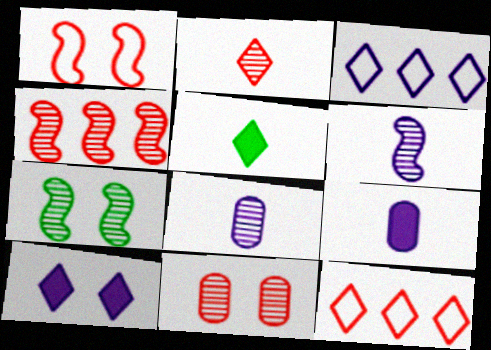[[2, 4, 11], 
[4, 6, 7], 
[7, 9, 12]]